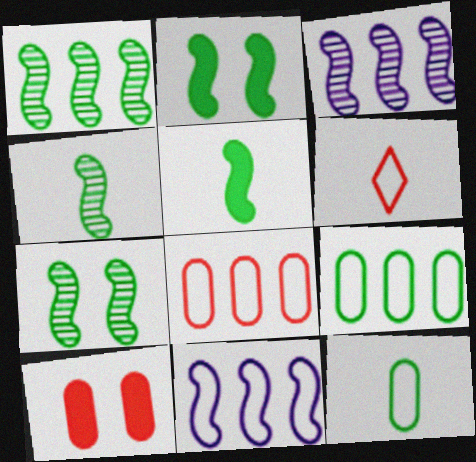[[1, 4, 7]]